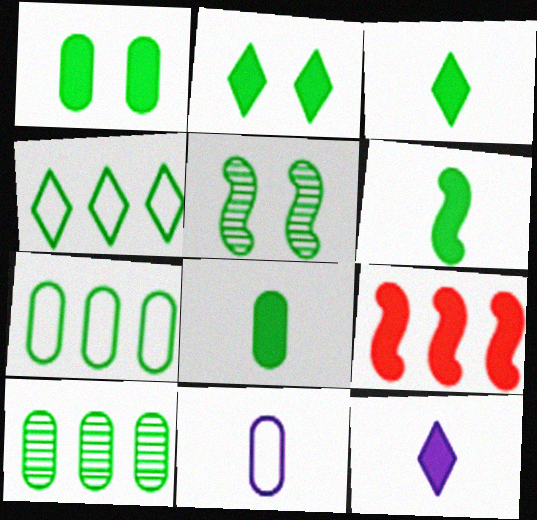[[1, 9, 12], 
[3, 5, 7], 
[3, 6, 8], 
[4, 5, 8]]